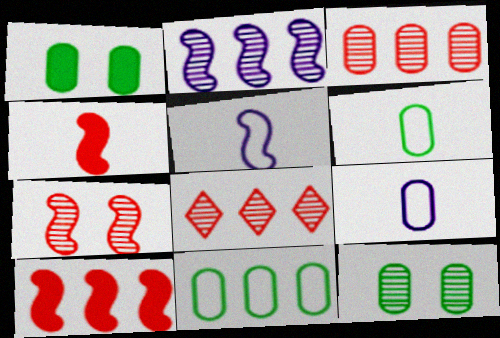[[1, 3, 9], 
[1, 5, 8]]